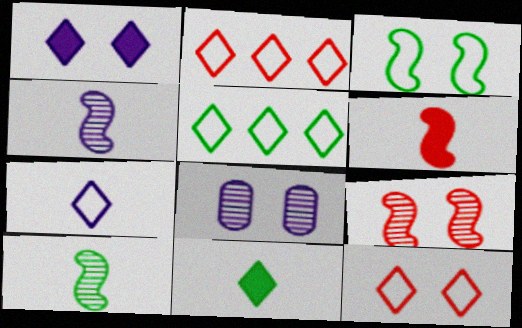[[5, 6, 8], 
[5, 7, 12]]